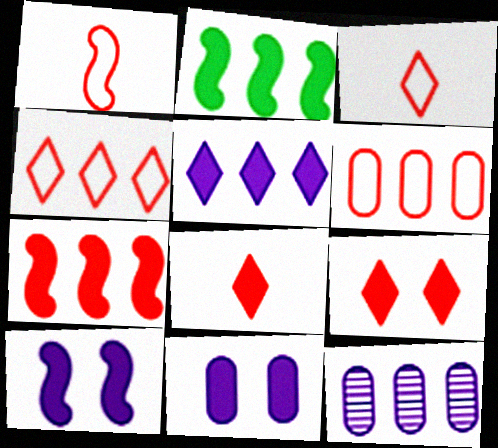[[2, 4, 12], 
[2, 8, 11]]